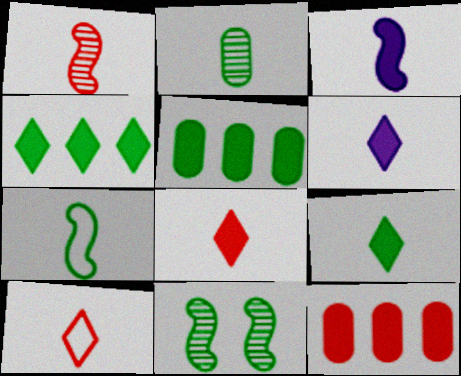[[1, 3, 7], 
[2, 3, 10], 
[2, 7, 9], 
[6, 8, 9]]